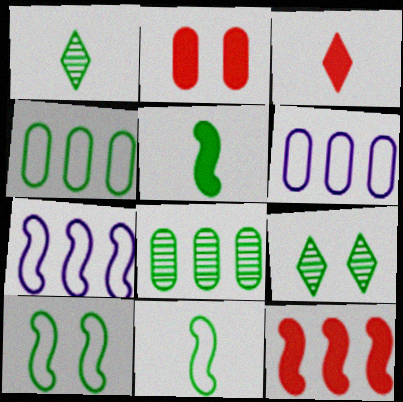[[1, 2, 7], 
[2, 3, 12], 
[4, 5, 9]]